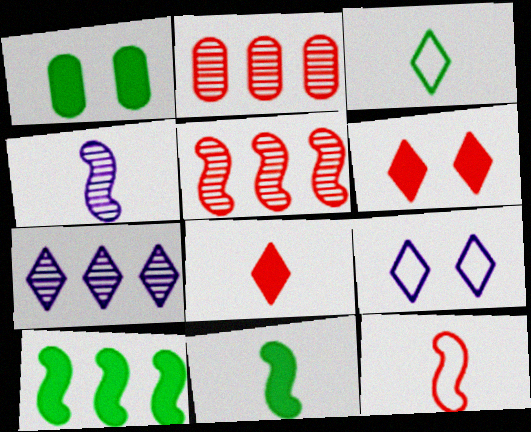[[1, 7, 12], 
[2, 6, 12], 
[2, 9, 11], 
[3, 6, 7], 
[4, 11, 12]]